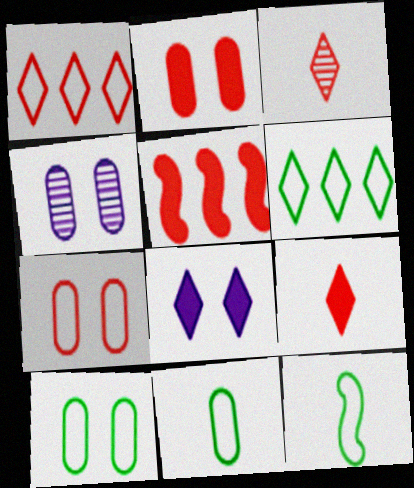[[2, 4, 10], 
[2, 5, 9], 
[3, 5, 7], 
[3, 6, 8], 
[6, 10, 12]]